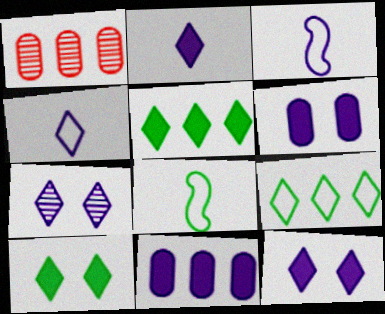[[1, 3, 10], 
[1, 8, 12], 
[3, 7, 11]]